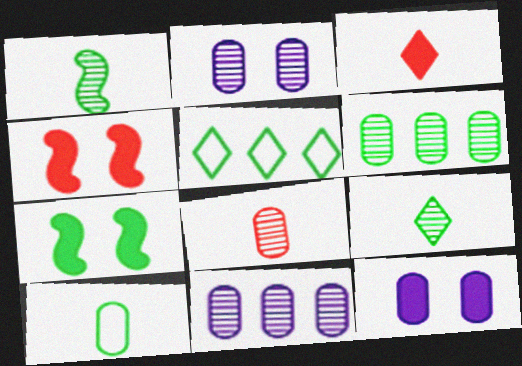[[2, 6, 8]]